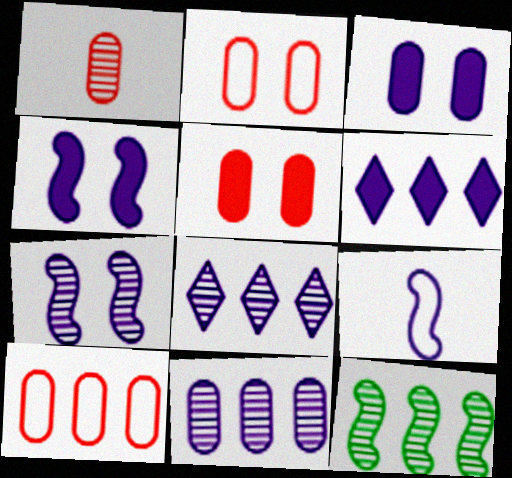[[1, 5, 10], 
[3, 8, 9], 
[6, 10, 12]]